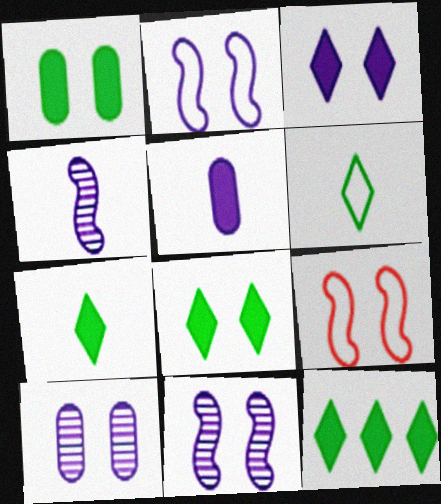[[2, 3, 10], 
[7, 8, 12], 
[8, 9, 10]]